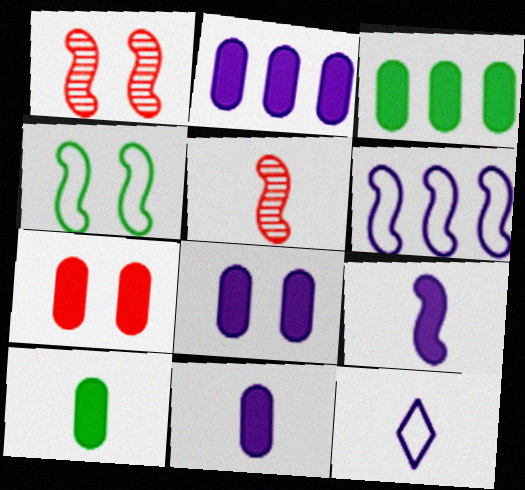[[1, 3, 12], 
[2, 7, 10], 
[2, 8, 11], 
[3, 7, 11], 
[5, 10, 12]]